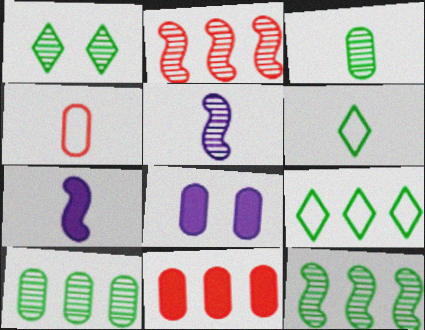[[1, 3, 12], 
[2, 6, 8], 
[4, 8, 10]]